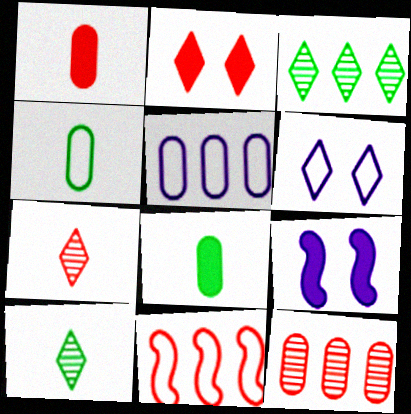[[4, 6, 11]]